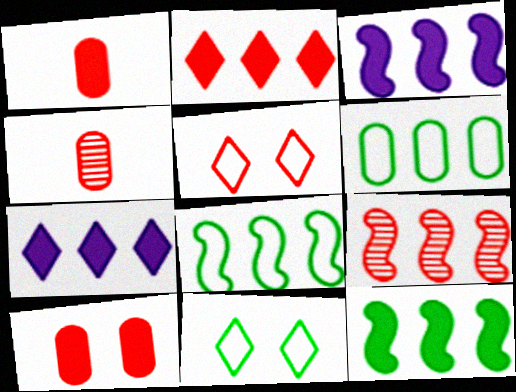[[1, 5, 9], 
[3, 4, 11], 
[3, 8, 9], 
[6, 7, 9]]